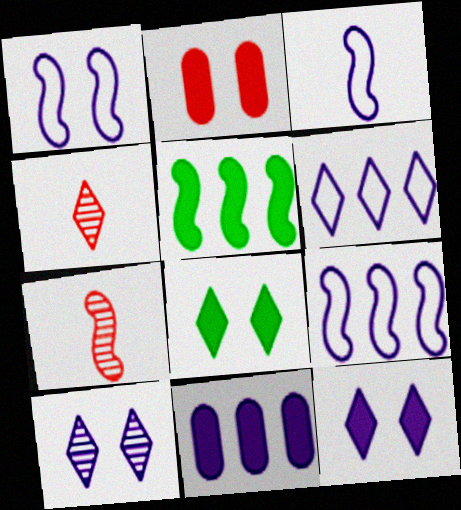[[1, 3, 9], 
[1, 5, 7], 
[3, 10, 11], 
[4, 6, 8]]